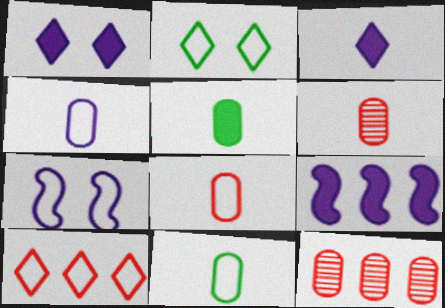[[2, 6, 9], 
[4, 5, 6], 
[4, 8, 11], 
[7, 10, 11]]